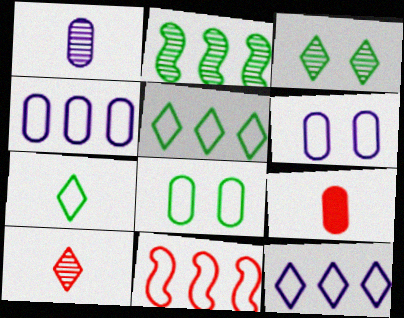[[4, 5, 11], 
[6, 7, 11]]